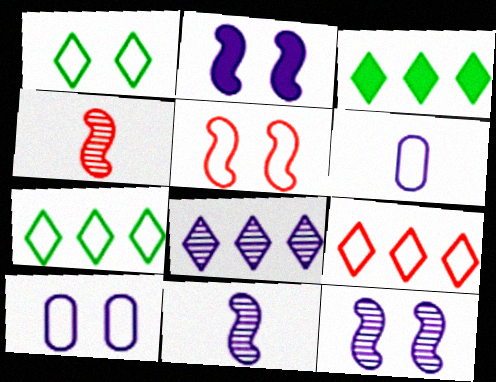[[1, 5, 10], 
[2, 6, 8], 
[3, 4, 10], 
[3, 8, 9], 
[5, 6, 7]]